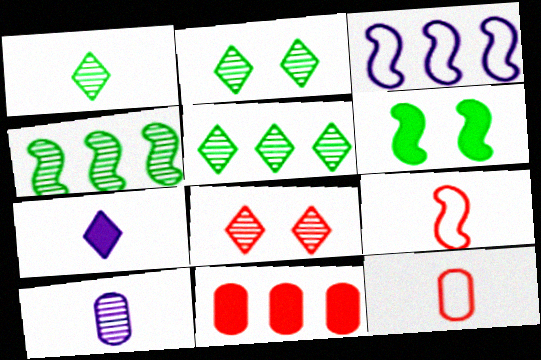[[1, 2, 5], 
[3, 5, 11], 
[4, 8, 10], 
[6, 7, 11], 
[8, 9, 11]]